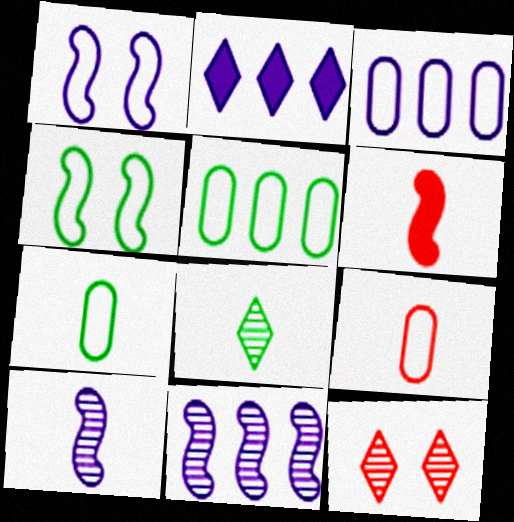[[2, 3, 11], 
[4, 6, 11]]